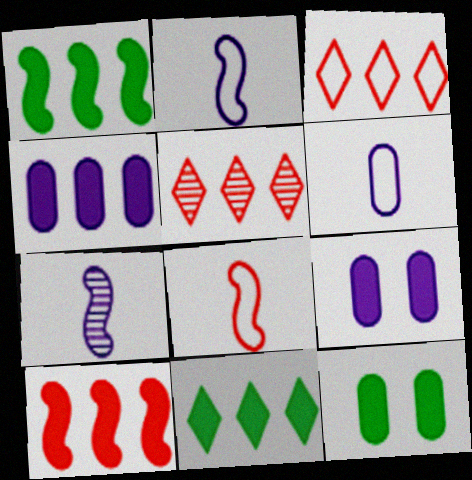[[2, 5, 12], 
[3, 7, 12], 
[4, 10, 11]]